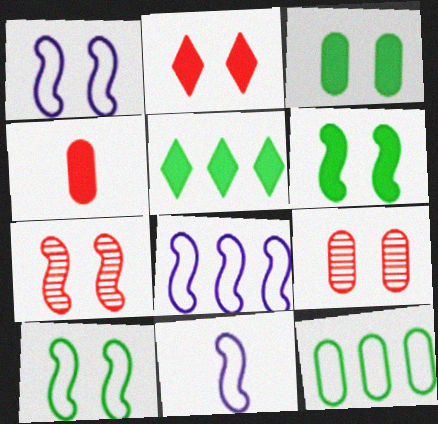[[1, 6, 7], 
[1, 8, 11], 
[5, 9, 11]]